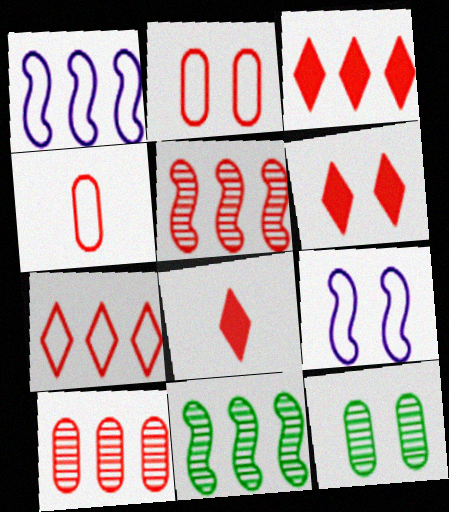[[1, 8, 12], 
[2, 5, 8], 
[3, 6, 8], 
[4, 5, 6], 
[6, 9, 12]]